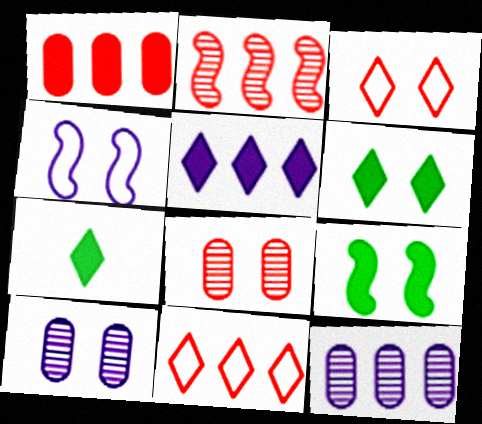[[1, 2, 11], 
[3, 9, 10], 
[4, 6, 8]]